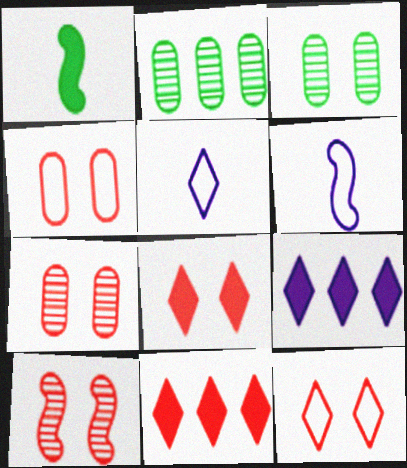[[2, 6, 8], 
[3, 6, 11], 
[4, 8, 10]]